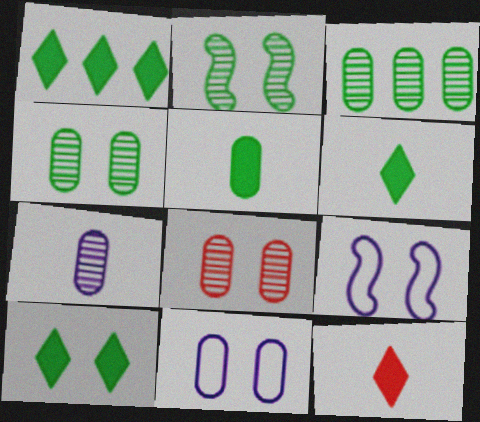[[1, 6, 10], 
[3, 7, 8], 
[3, 9, 12], 
[8, 9, 10]]